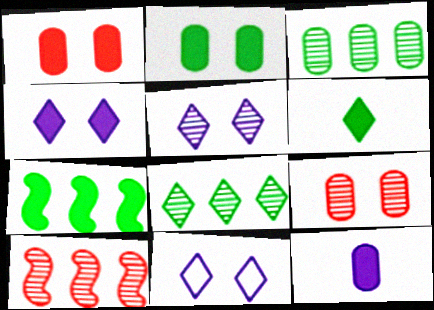[[2, 6, 7], 
[4, 5, 11]]